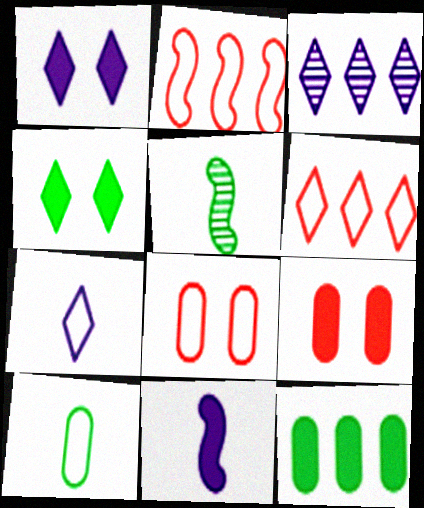[[1, 3, 7], 
[2, 3, 12]]